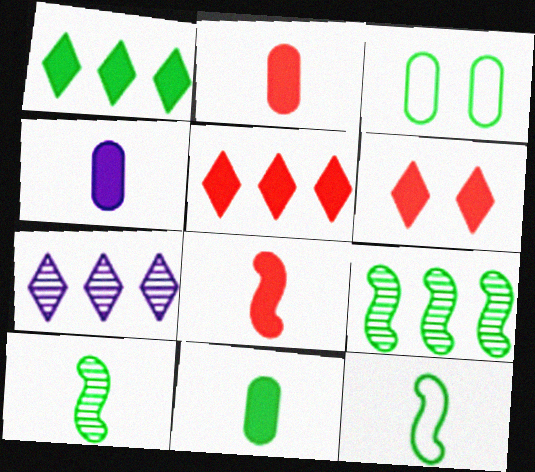[[1, 3, 10], 
[2, 4, 11], 
[3, 7, 8]]